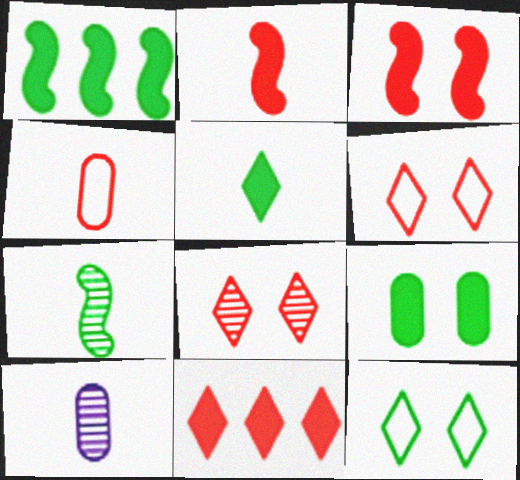[[1, 5, 9], 
[1, 6, 10]]